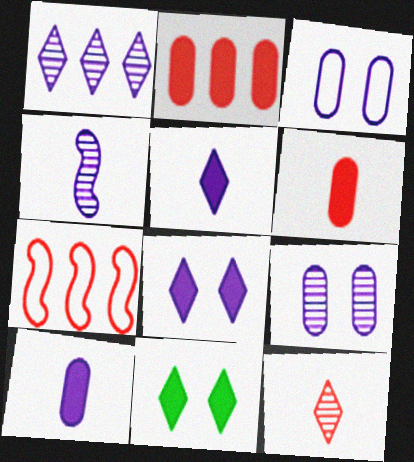[[1, 4, 9]]